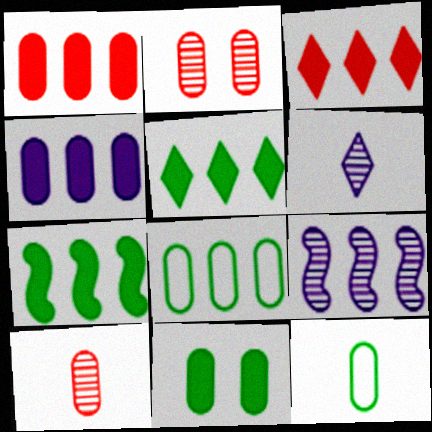[[2, 4, 12], 
[3, 4, 7], 
[3, 8, 9]]